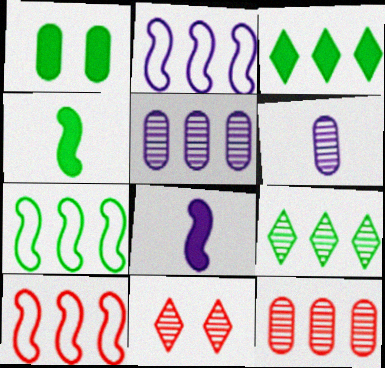[[1, 3, 4], 
[2, 3, 12], 
[2, 7, 10], 
[3, 5, 10]]